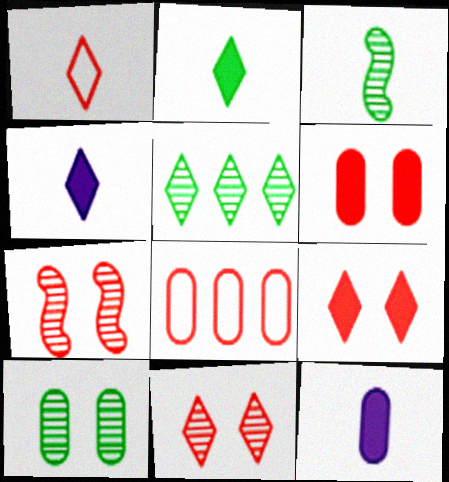[[1, 3, 12], 
[3, 5, 10], 
[8, 10, 12]]